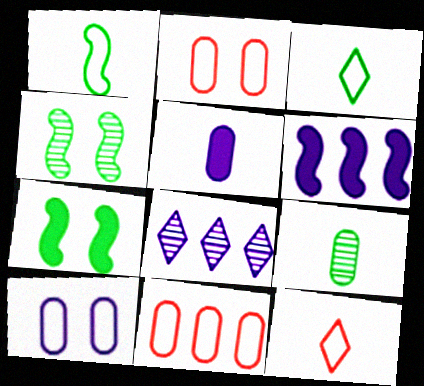[]